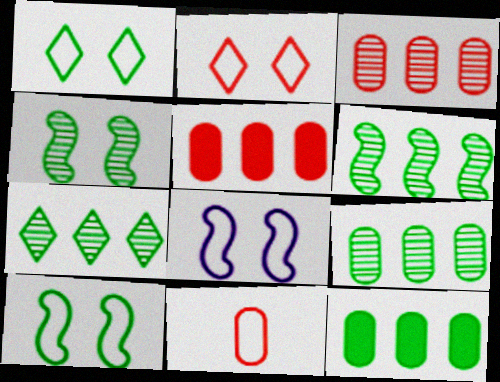[[6, 7, 9]]